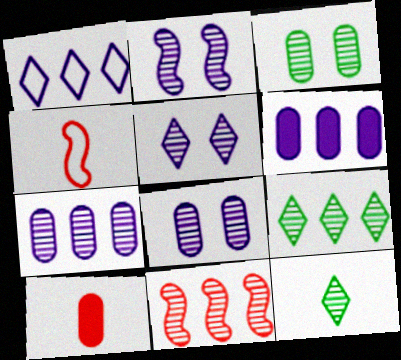[[2, 5, 8], 
[7, 9, 11], 
[8, 11, 12]]